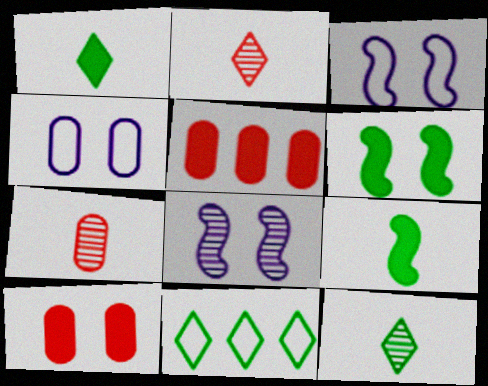[[3, 5, 12]]